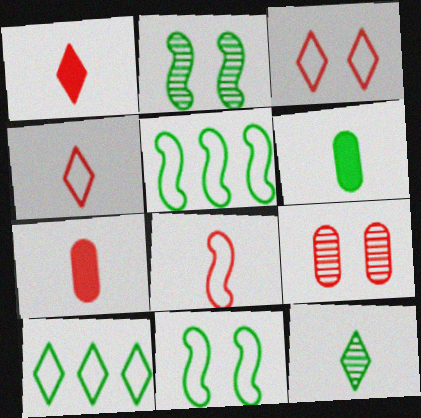[[2, 6, 10]]